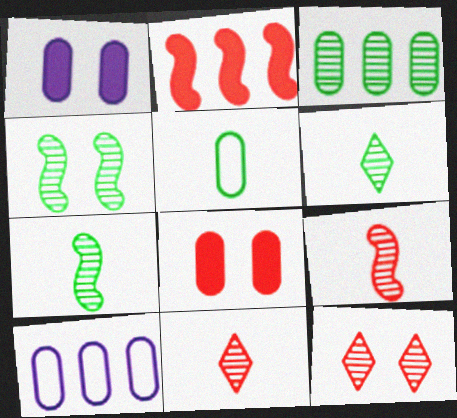[[3, 4, 6]]